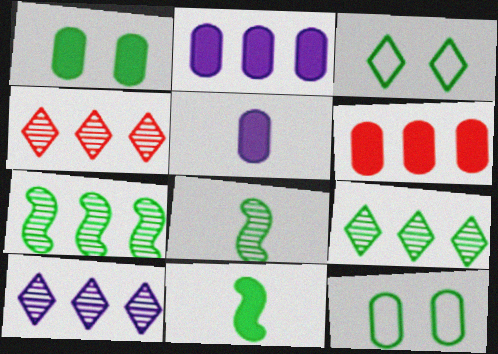[[1, 5, 6], 
[4, 9, 10], 
[9, 11, 12]]